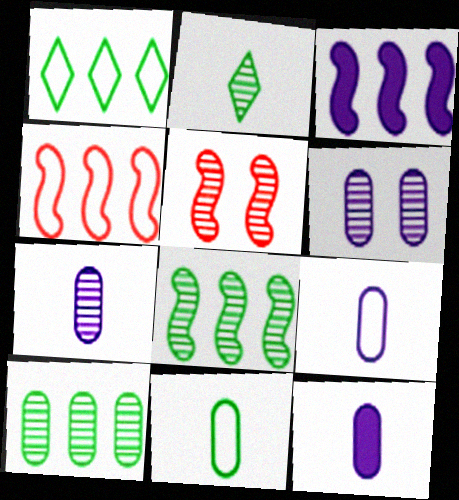[[1, 5, 12], 
[3, 4, 8], 
[7, 9, 12]]